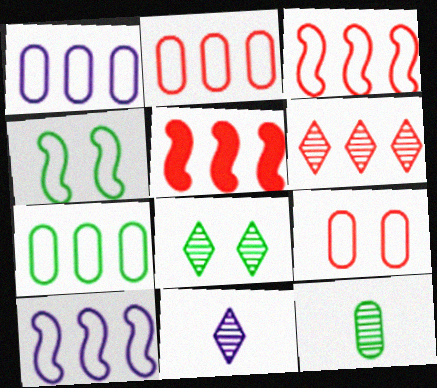[[1, 2, 7], 
[2, 5, 6], 
[6, 8, 11]]